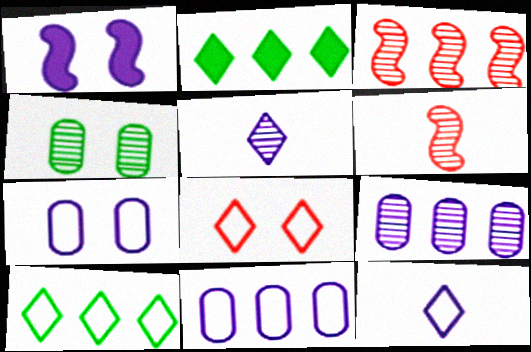[[1, 4, 8], 
[1, 5, 11], 
[1, 9, 12], 
[2, 3, 11], 
[2, 5, 8], 
[2, 6, 7], 
[3, 4, 5], 
[8, 10, 12]]